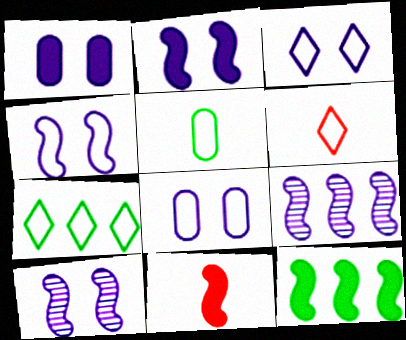[[1, 3, 10], 
[2, 4, 10], 
[2, 11, 12], 
[3, 4, 8], 
[3, 6, 7]]